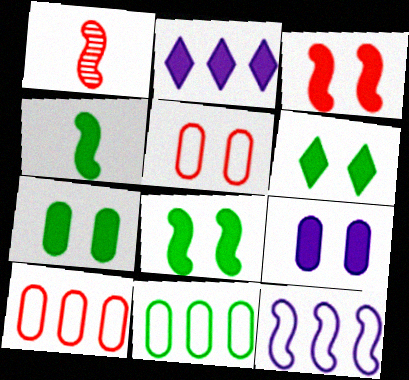[[1, 8, 12], 
[3, 6, 9], 
[6, 7, 8]]